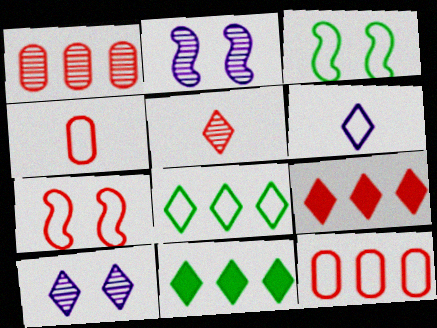[[2, 4, 11], 
[3, 6, 12]]